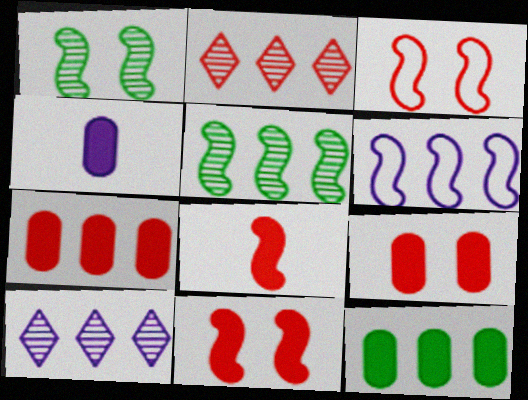[[1, 6, 8], 
[2, 6, 12], 
[4, 9, 12]]